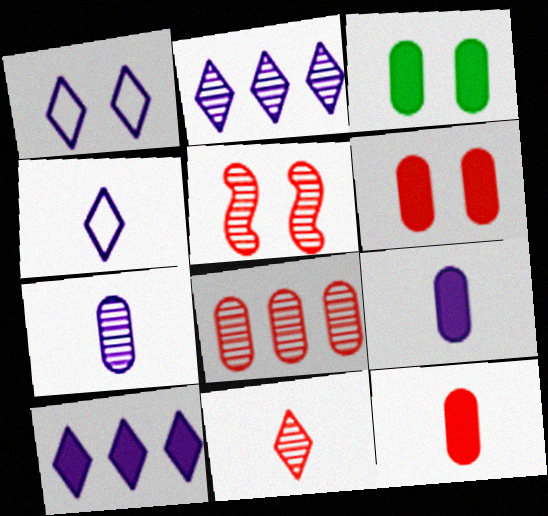[[1, 3, 5], 
[5, 8, 11]]